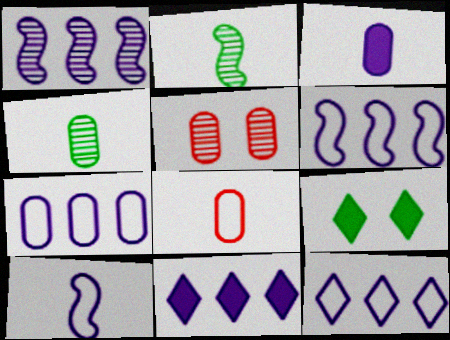[[1, 7, 11], 
[1, 8, 9], 
[3, 4, 8], 
[6, 7, 12]]